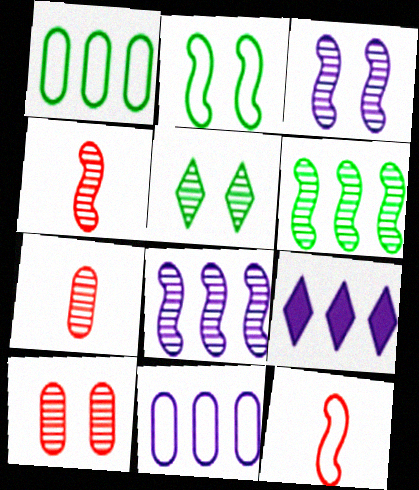[[2, 7, 9], 
[3, 4, 6], 
[3, 5, 10], 
[5, 7, 8], 
[8, 9, 11]]